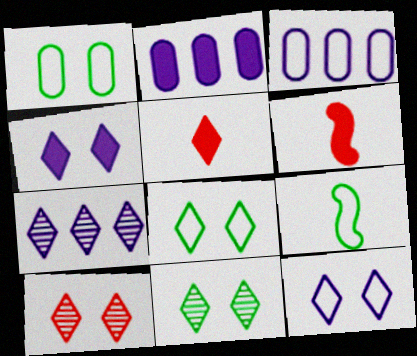[[1, 6, 7], 
[2, 9, 10], 
[3, 6, 11], 
[4, 8, 10], 
[5, 7, 8]]